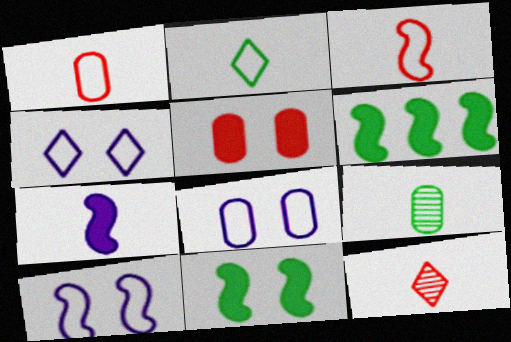[[4, 8, 10], 
[6, 8, 12]]